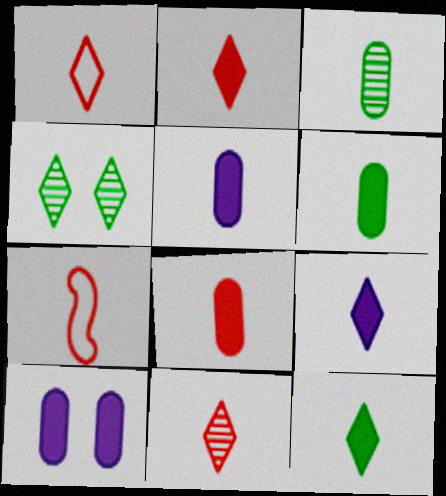[[1, 2, 11], 
[2, 9, 12], 
[3, 7, 9], 
[5, 6, 8], 
[7, 8, 11]]